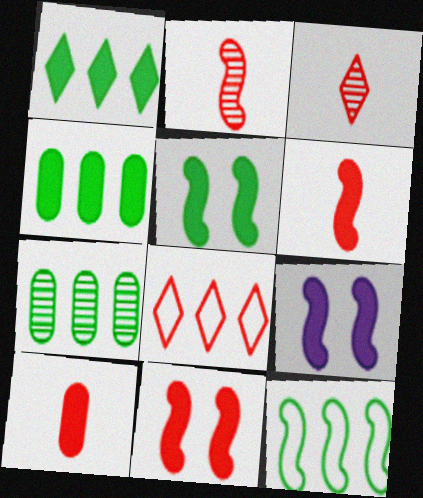[[1, 7, 12], 
[1, 9, 10], 
[2, 9, 12], 
[5, 9, 11]]